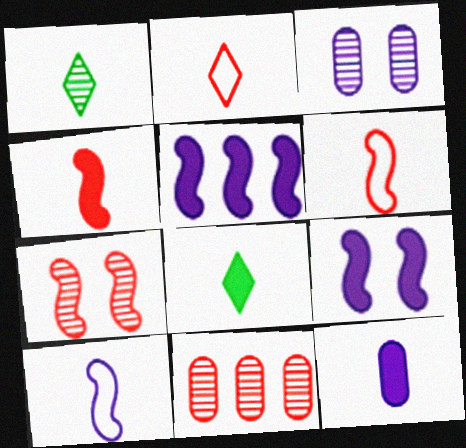[[1, 6, 12], 
[4, 8, 12]]